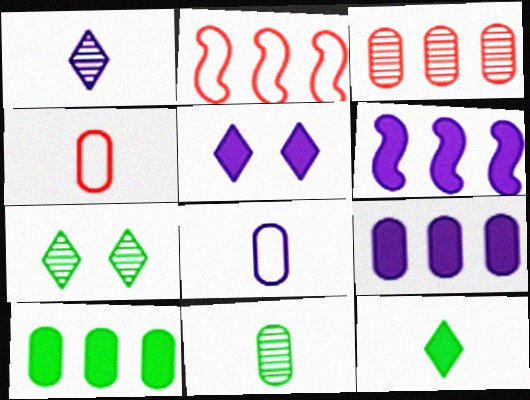[[2, 5, 11], 
[4, 6, 7]]